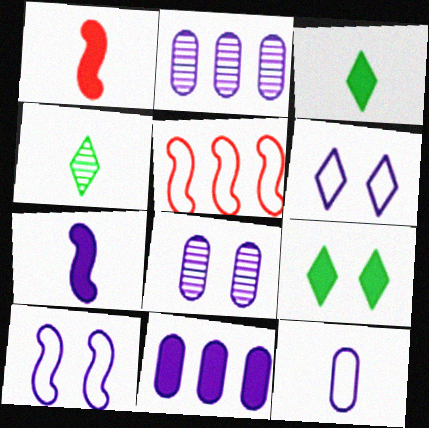[[1, 4, 12], 
[1, 9, 11], 
[2, 6, 7], 
[3, 5, 8], 
[8, 11, 12]]